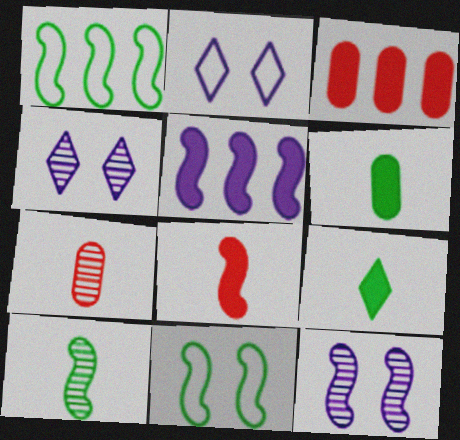[[1, 8, 12], 
[2, 3, 10]]